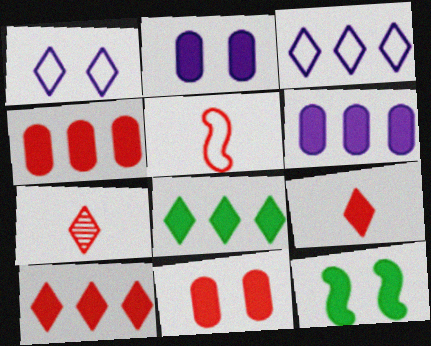[[1, 7, 8], 
[6, 9, 12]]